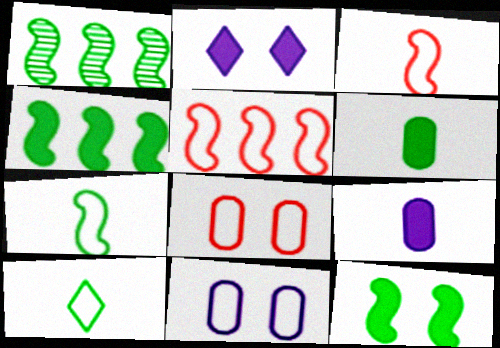[[1, 7, 12], 
[5, 10, 11]]